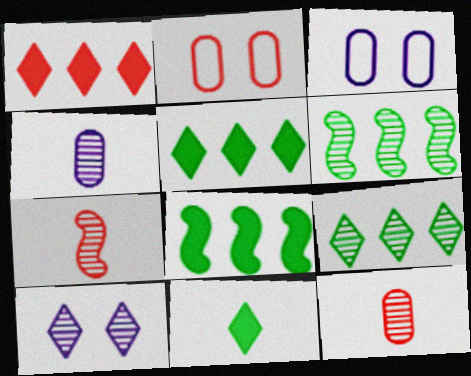[[1, 2, 7], 
[3, 5, 7], 
[6, 10, 12]]